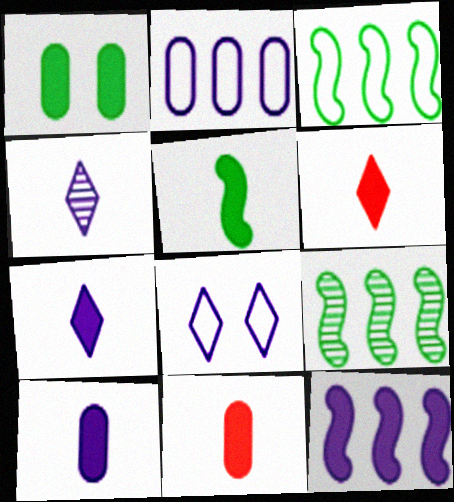[[1, 6, 12], 
[5, 6, 10], 
[5, 7, 11], 
[8, 9, 11]]